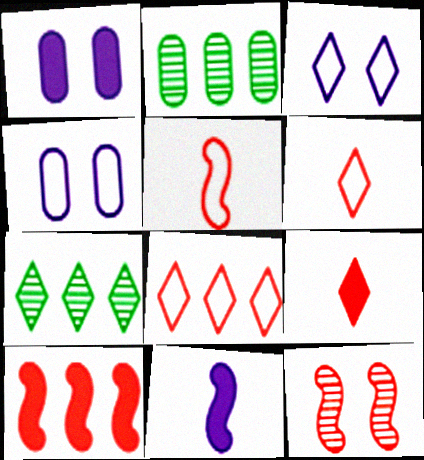[[1, 5, 7], 
[3, 7, 9], 
[5, 10, 12]]